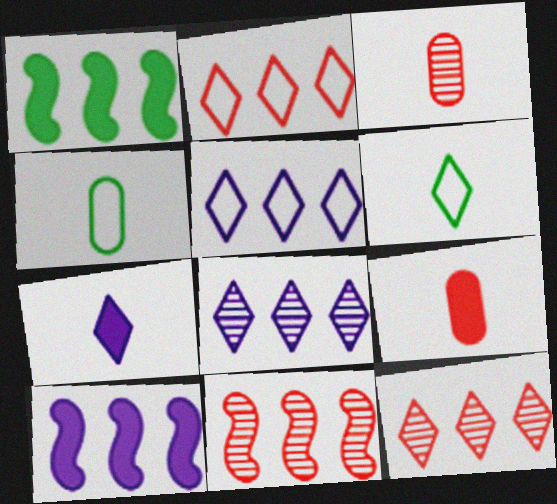[]